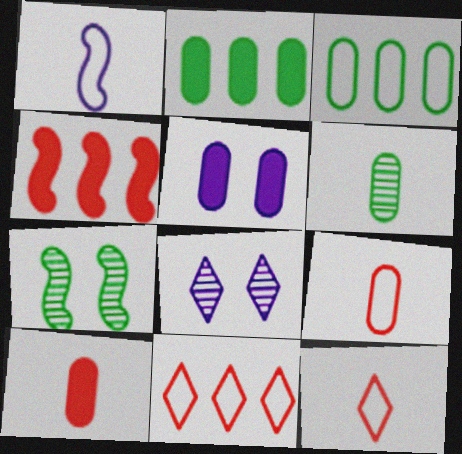[[1, 4, 7], 
[2, 5, 10]]